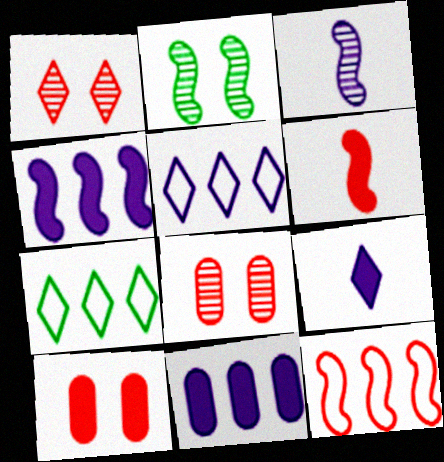[[1, 7, 9], 
[3, 7, 10]]